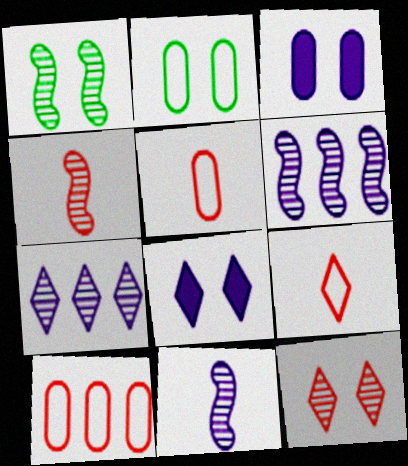[[1, 4, 6]]